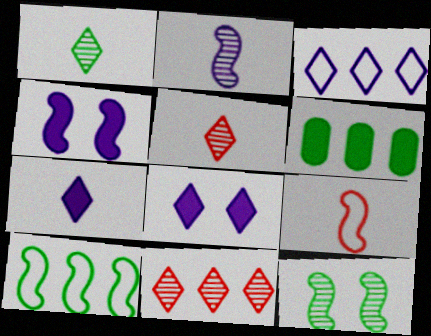[]